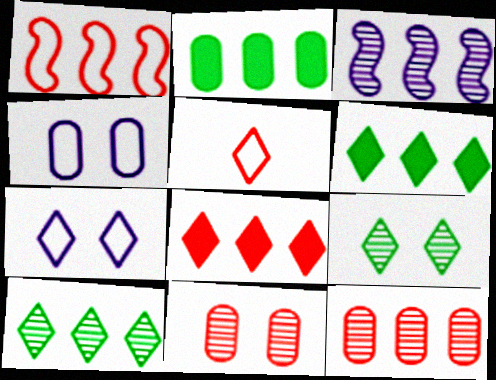[[1, 8, 12], 
[3, 10, 12]]